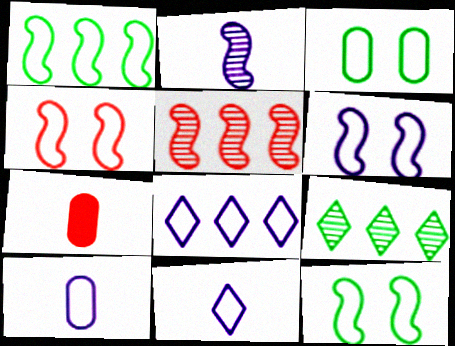[[4, 6, 12], 
[6, 7, 9], 
[6, 8, 10]]